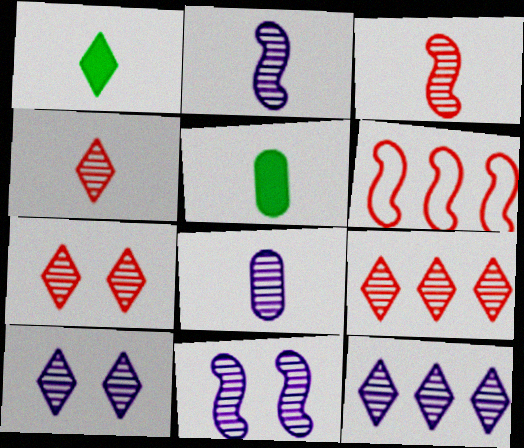[[4, 7, 9], 
[5, 6, 10], 
[8, 11, 12]]